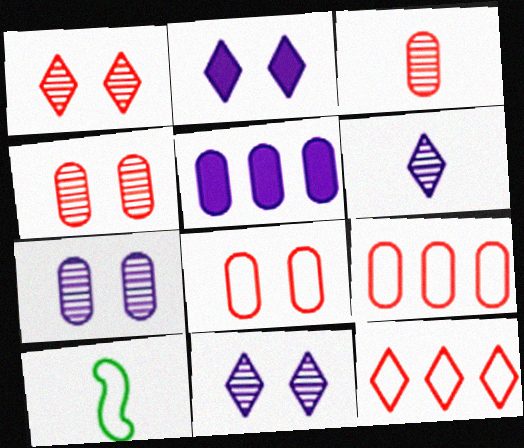[[1, 5, 10]]